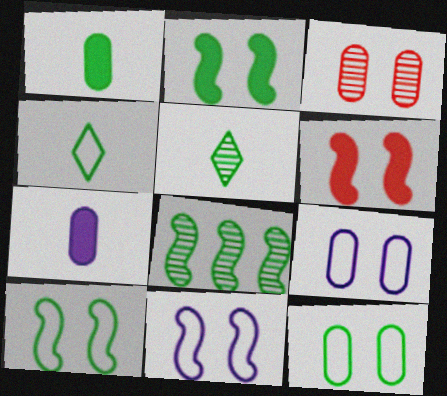[]